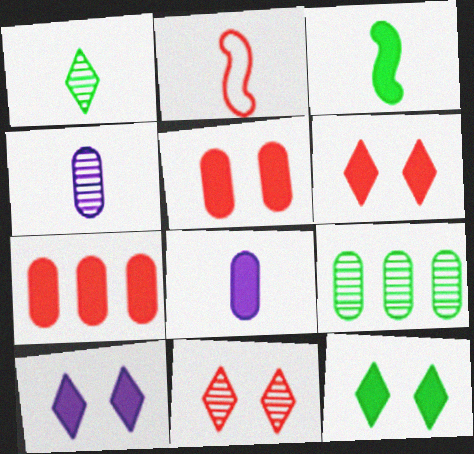[[1, 2, 8], 
[2, 7, 11], 
[2, 9, 10], 
[3, 7, 10], 
[6, 10, 12]]